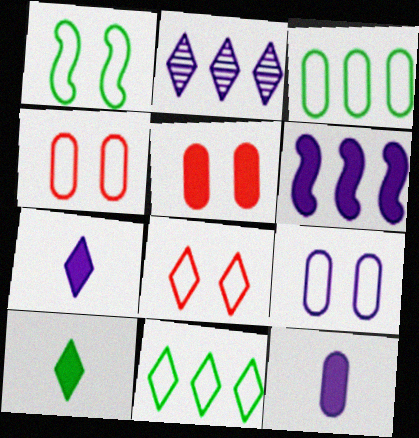[[1, 8, 9], 
[2, 8, 10], 
[5, 6, 10]]